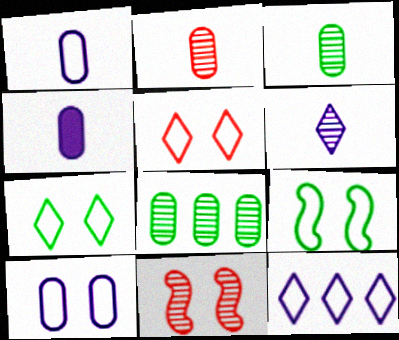[[5, 9, 10], 
[6, 8, 11]]